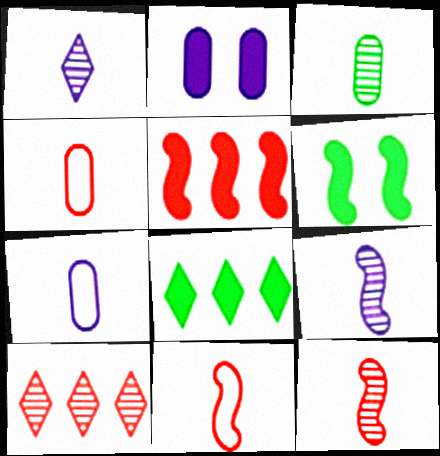[[1, 3, 12], 
[6, 7, 10]]